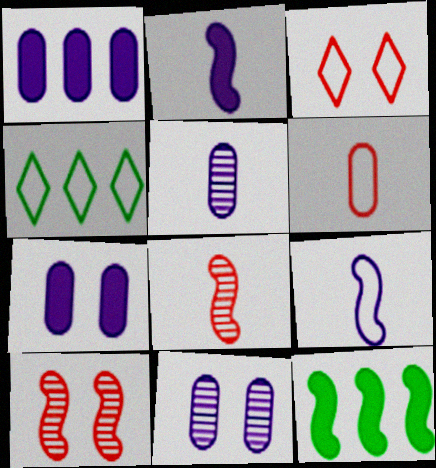[[3, 5, 12], 
[4, 7, 8], 
[9, 10, 12]]